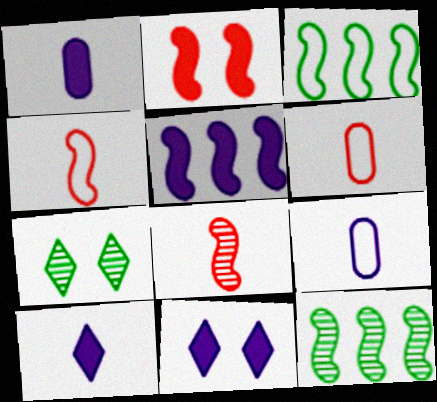[[1, 5, 11], 
[5, 6, 7], 
[6, 11, 12]]